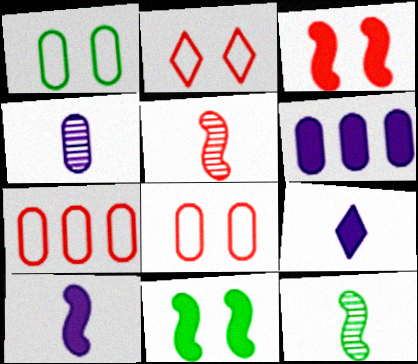[[2, 6, 12]]